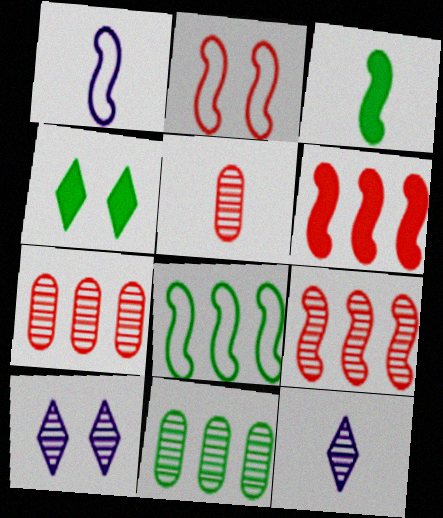[[1, 2, 8], 
[1, 4, 7]]